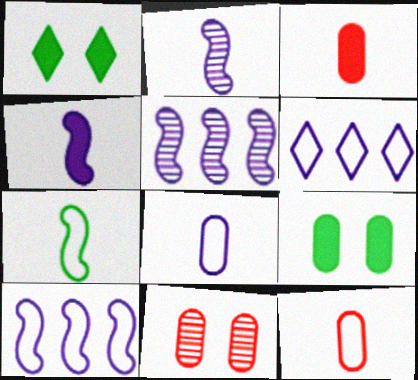[[1, 5, 12]]